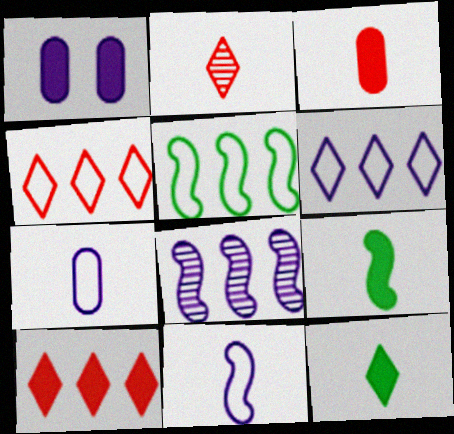[[1, 2, 5], 
[1, 9, 10], 
[2, 7, 9]]